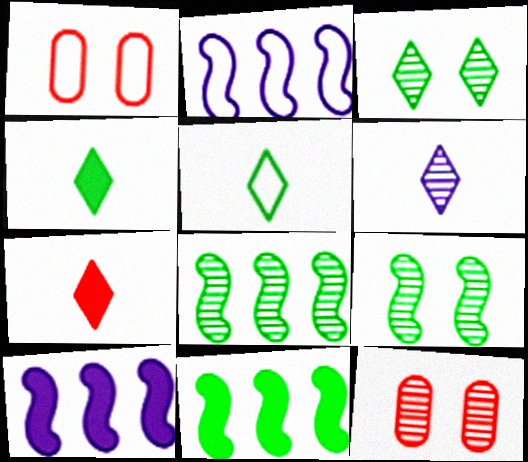[[1, 2, 5], 
[1, 6, 11], 
[2, 4, 12], 
[5, 6, 7], 
[5, 10, 12], 
[6, 8, 12]]